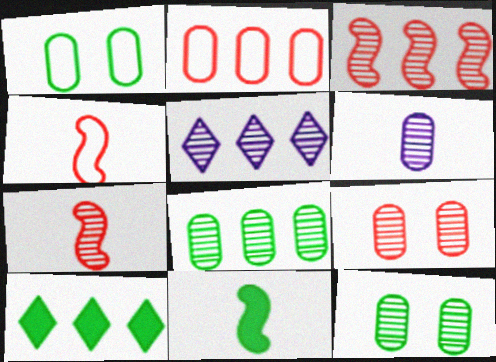[[3, 5, 8], 
[5, 7, 12], 
[6, 8, 9]]